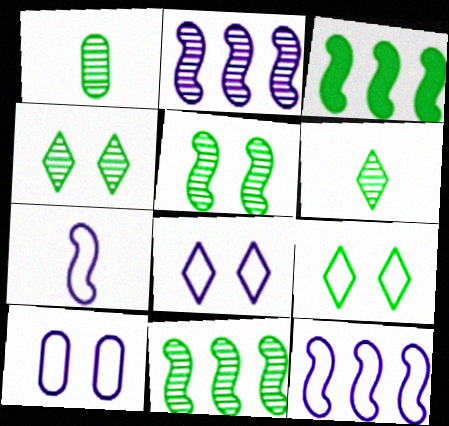[[1, 3, 9], 
[1, 4, 11]]